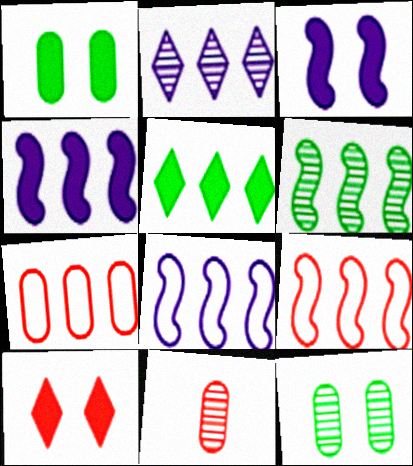[[1, 3, 10], 
[4, 6, 9], 
[9, 10, 11]]